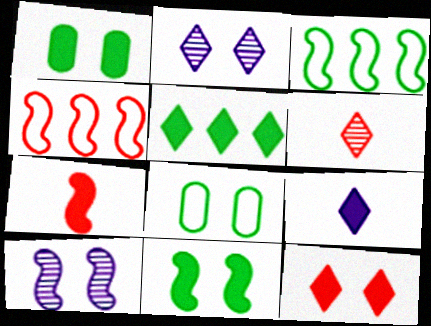[[3, 7, 10], 
[5, 9, 12], 
[8, 10, 12]]